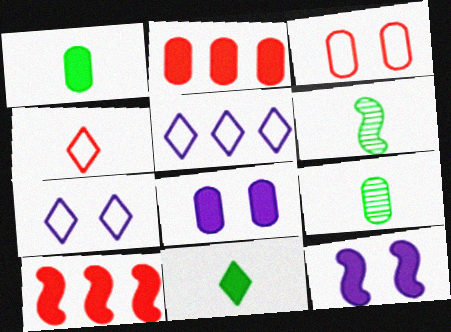[[1, 2, 8], 
[2, 6, 7], 
[2, 11, 12], 
[7, 9, 10], 
[8, 10, 11]]